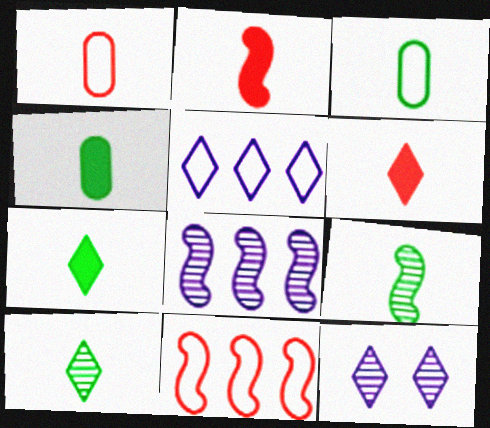[[3, 7, 9], 
[4, 11, 12]]